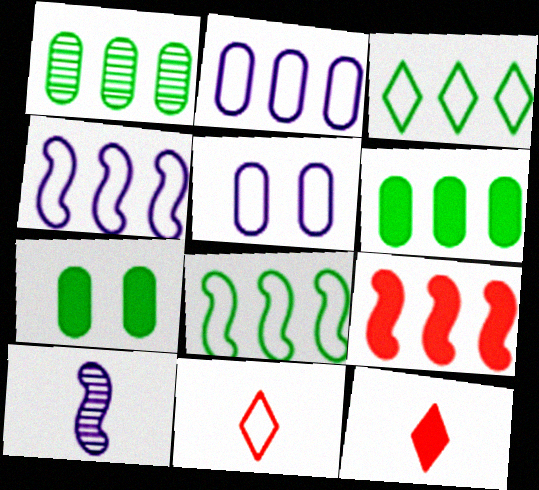[[5, 8, 11]]